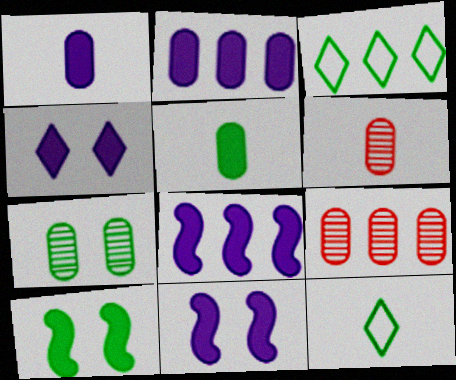[[1, 4, 8], 
[3, 6, 11], 
[3, 8, 9], 
[9, 11, 12]]